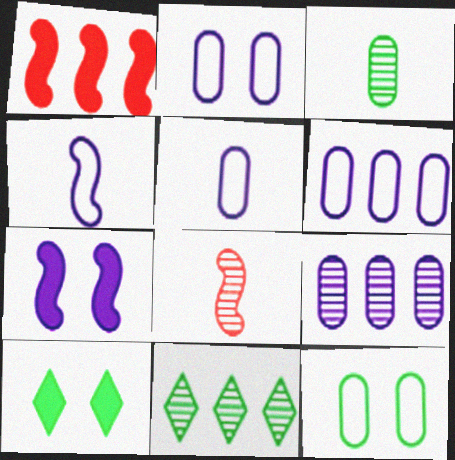[[1, 6, 11], 
[2, 5, 6], 
[6, 8, 10]]